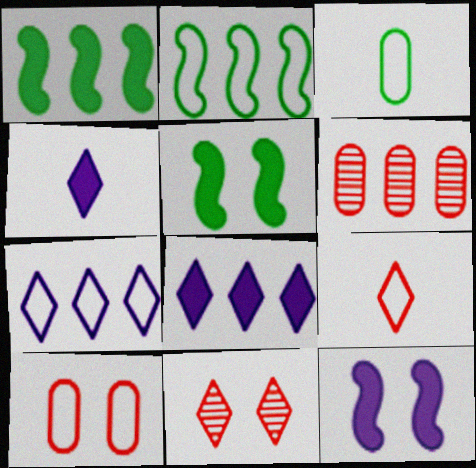[[1, 6, 7], 
[2, 6, 8]]